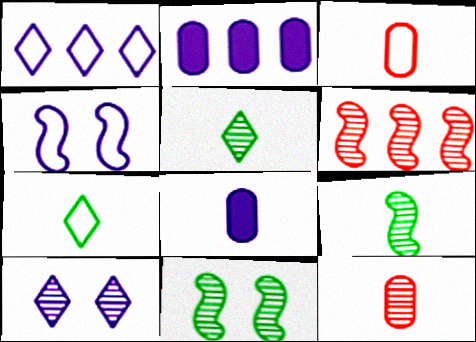[]